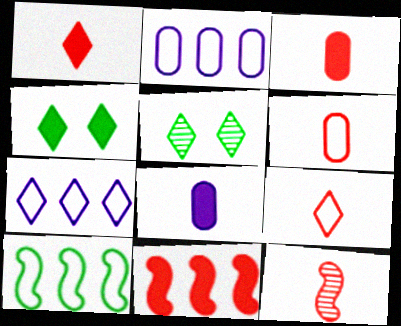[[1, 5, 7], 
[1, 6, 12], 
[2, 4, 12], 
[3, 9, 12], 
[4, 8, 11]]